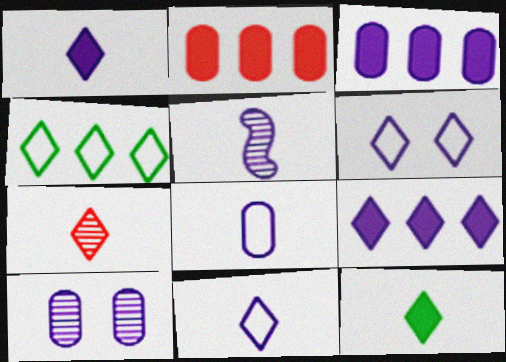[[1, 5, 8], 
[3, 5, 6], 
[3, 8, 10], 
[7, 11, 12]]